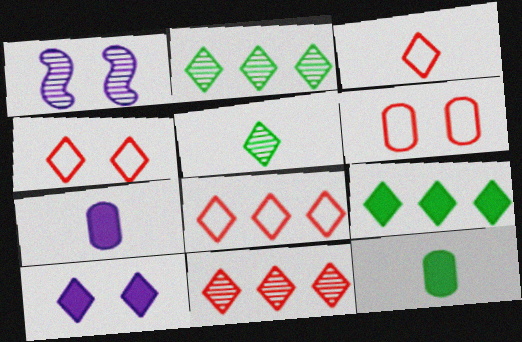[[1, 8, 12], 
[2, 3, 10], 
[3, 4, 8], 
[5, 8, 10]]